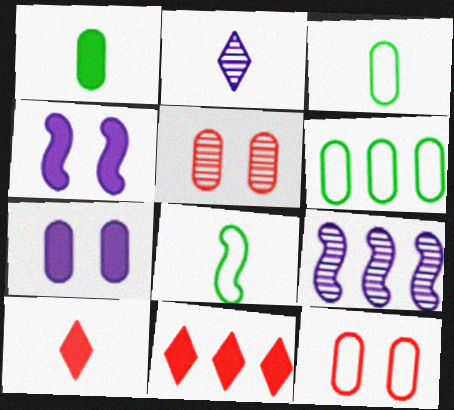[[1, 4, 11], 
[6, 9, 11]]